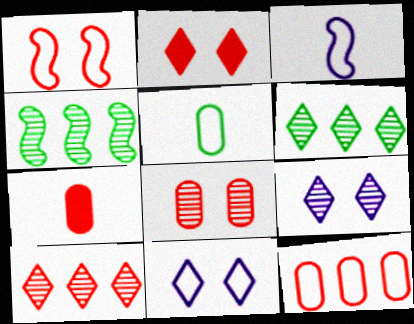[[1, 2, 8], 
[1, 7, 10], 
[4, 7, 11], 
[7, 8, 12]]